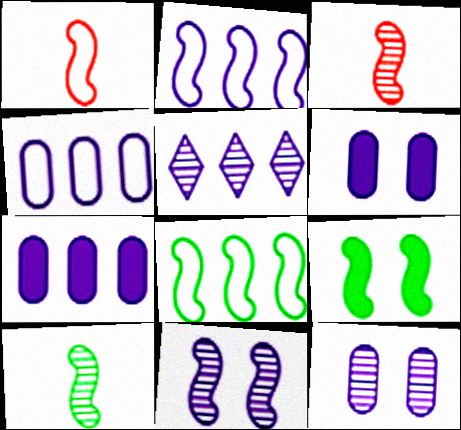[[2, 3, 9], 
[2, 5, 7], 
[8, 9, 10]]